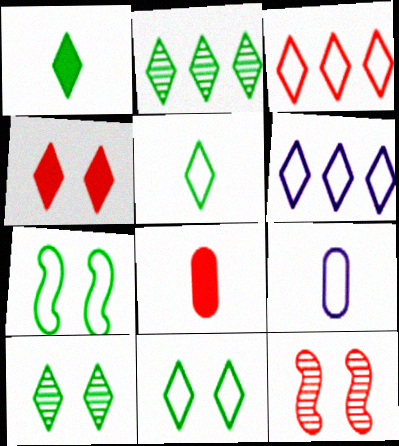[[1, 2, 11], 
[3, 7, 9], 
[3, 8, 12]]